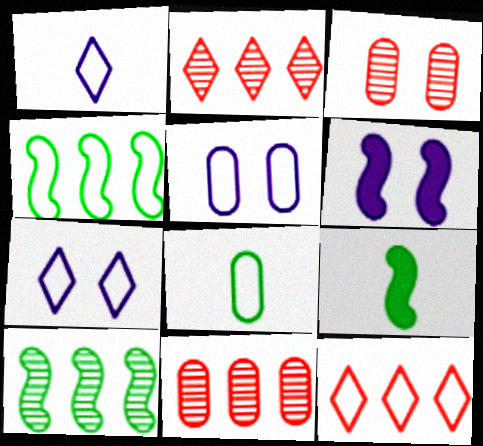[[2, 5, 9], 
[2, 6, 8], 
[7, 9, 11]]